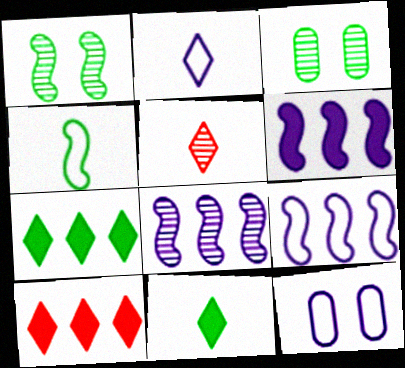[[2, 5, 11], 
[2, 9, 12], 
[3, 4, 7], 
[3, 5, 8], 
[6, 8, 9]]